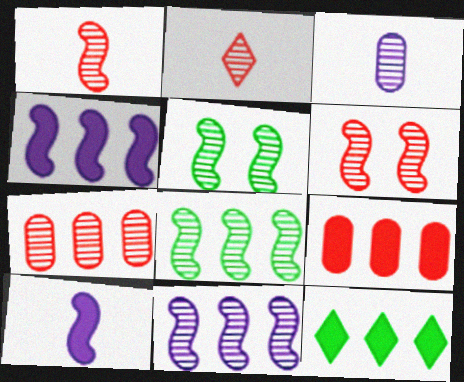[[1, 5, 11], 
[2, 6, 7], 
[4, 9, 12]]